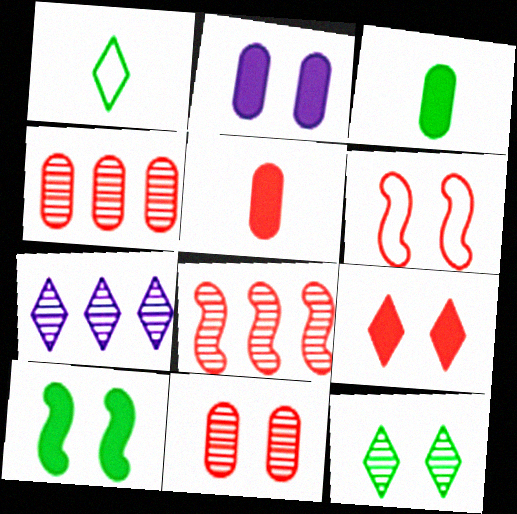[[1, 2, 8], 
[1, 7, 9], 
[2, 6, 12], 
[2, 9, 10], 
[3, 6, 7], 
[6, 9, 11]]